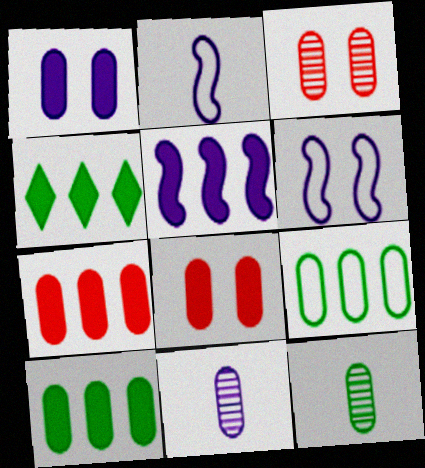[[2, 3, 4], 
[4, 5, 7], 
[8, 9, 11]]